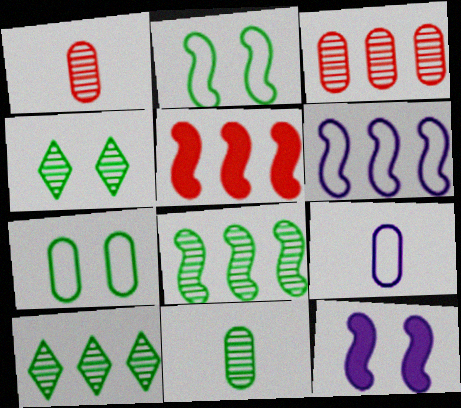[[4, 5, 9], 
[4, 8, 11], 
[5, 6, 8]]